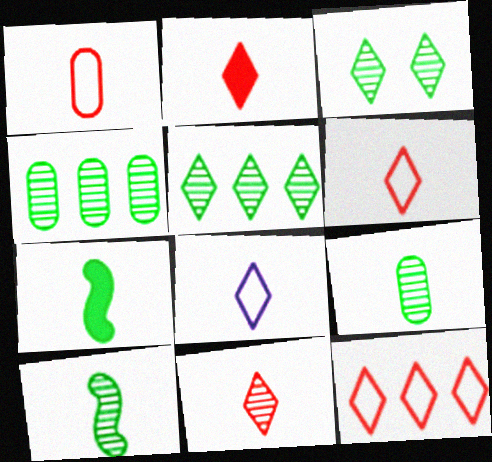[[2, 6, 11], 
[3, 4, 10]]